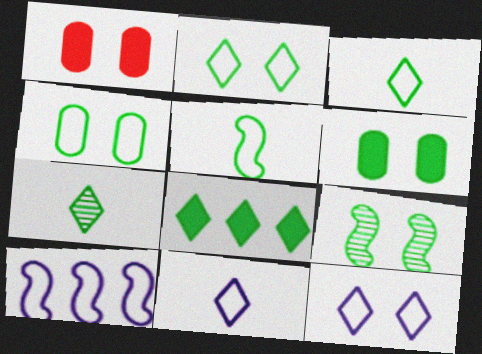[[1, 7, 10], 
[1, 9, 12], 
[2, 6, 9], 
[2, 7, 8]]